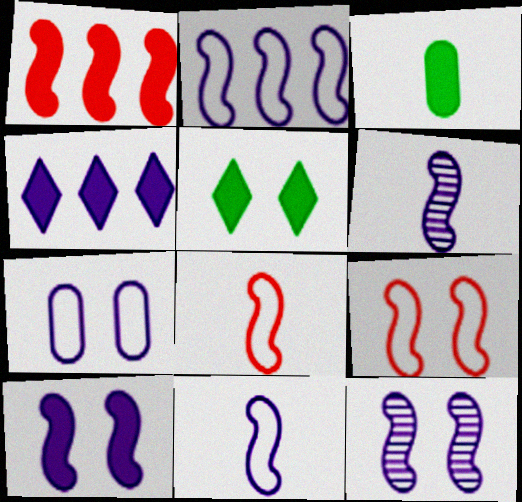[[2, 6, 10], 
[4, 6, 7]]